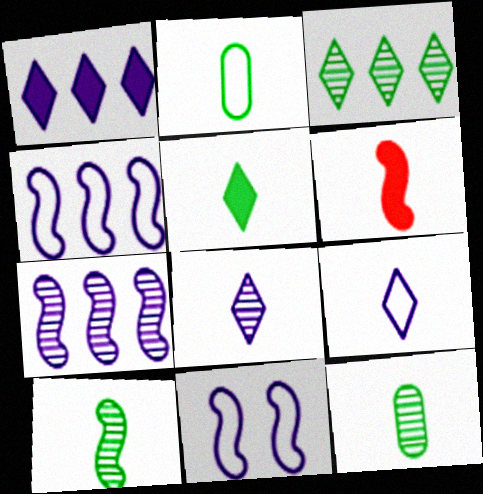[[2, 5, 10], 
[2, 6, 8], 
[6, 9, 12]]